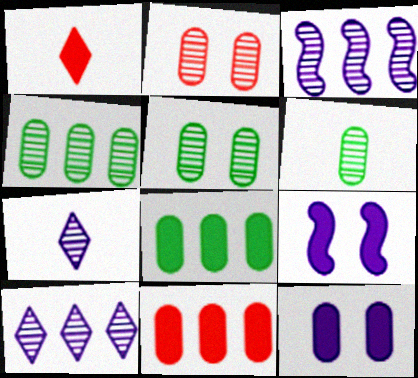[[1, 8, 9], 
[4, 5, 6]]